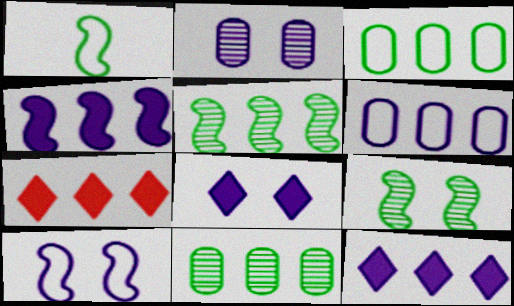[[1, 2, 7], 
[2, 8, 10], 
[5, 6, 7]]